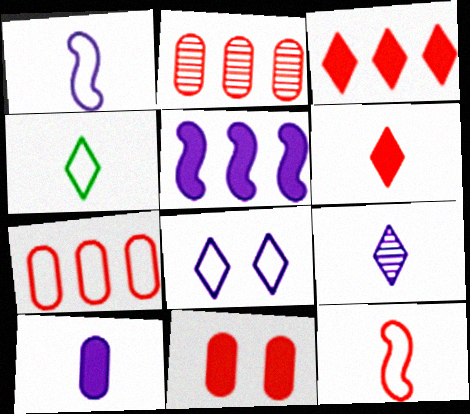[[1, 9, 10], 
[4, 6, 9]]